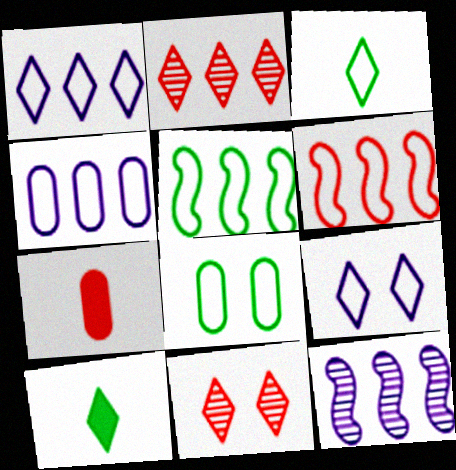[[1, 10, 11], 
[2, 9, 10], 
[3, 5, 8], 
[6, 7, 11]]